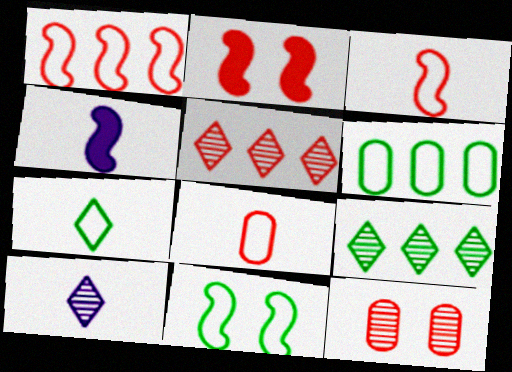[[2, 5, 8], 
[2, 6, 10], 
[6, 7, 11]]